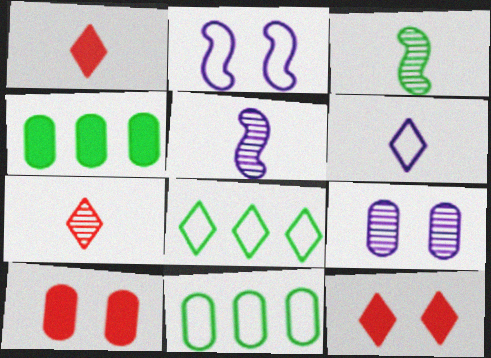[[2, 4, 7], 
[5, 8, 10], 
[5, 11, 12]]